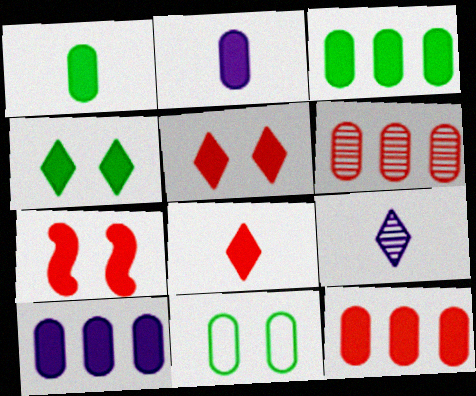[[2, 6, 11], 
[3, 10, 12], 
[7, 8, 12]]